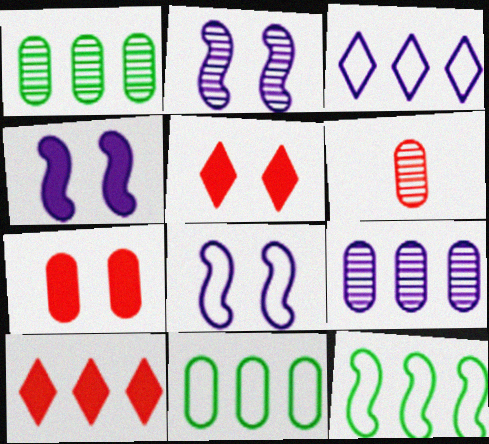[[2, 4, 8], 
[9, 10, 12]]